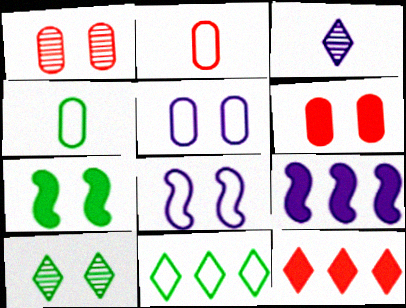[[2, 8, 11], 
[2, 9, 10], 
[3, 5, 9], 
[6, 8, 10]]